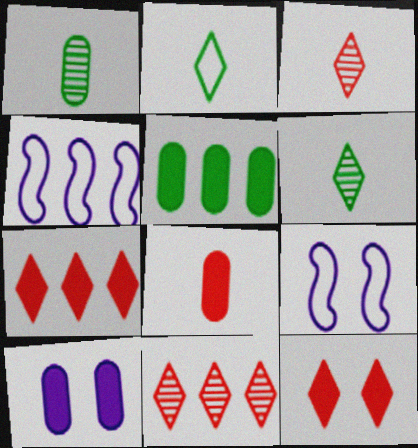[[1, 4, 12], 
[1, 7, 9], 
[3, 5, 9], 
[4, 5, 11], 
[5, 8, 10]]